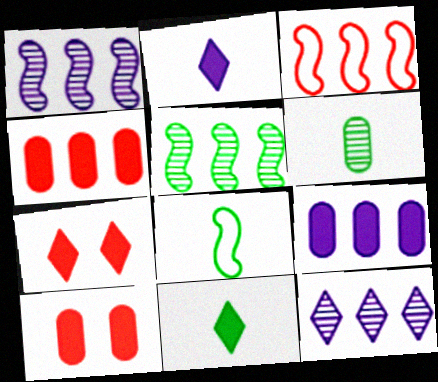[[6, 8, 11], 
[8, 10, 12]]